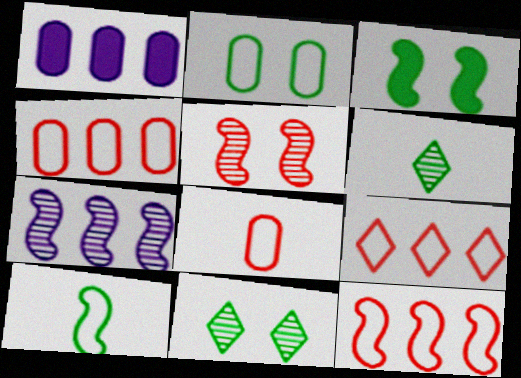[[2, 3, 11], 
[4, 9, 12]]